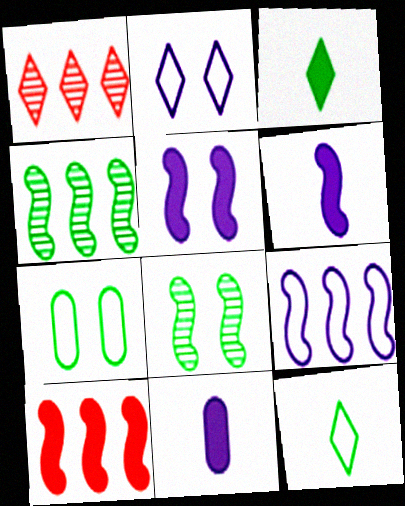[[1, 2, 3], 
[1, 6, 7], 
[3, 4, 7], 
[4, 9, 10]]